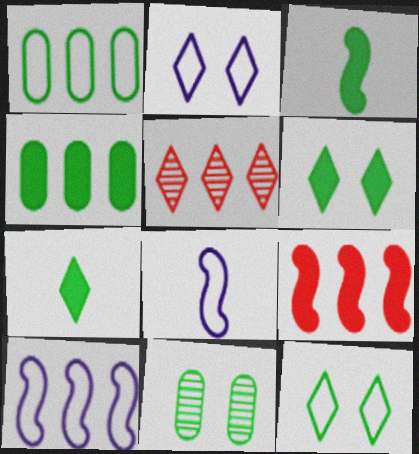[[2, 5, 7], 
[3, 4, 6], 
[4, 5, 10]]